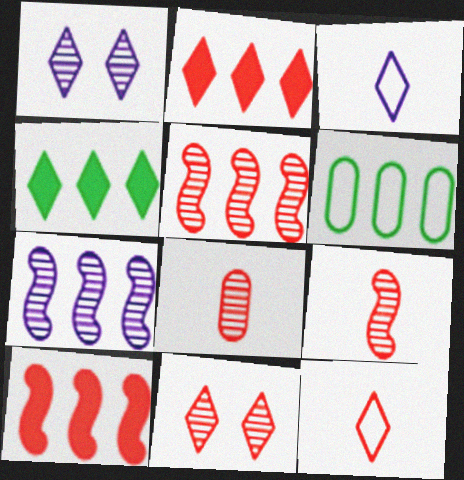[[1, 4, 12], 
[2, 6, 7], 
[2, 11, 12], 
[3, 4, 11], 
[5, 8, 11]]